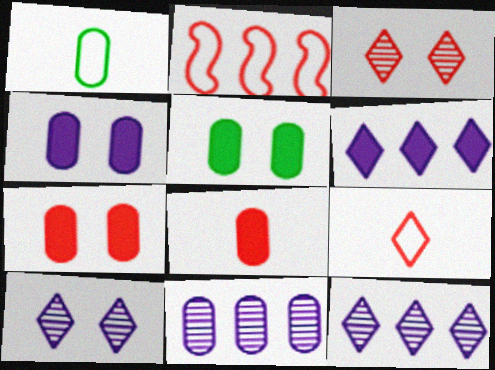[[1, 7, 11], 
[2, 3, 8], 
[4, 5, 7]]